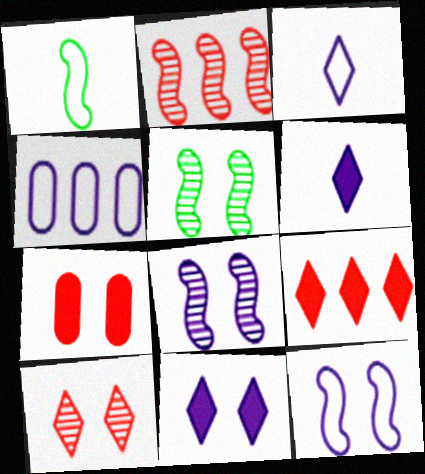[[3, 4, 12], 
[4, 6, 8]]